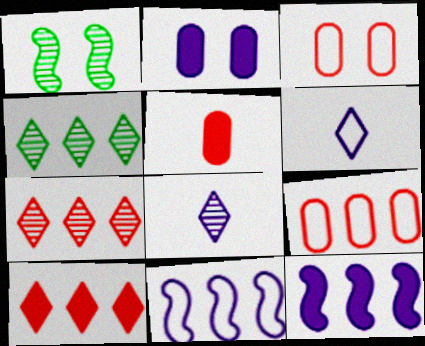[[2, 8, 11], 
[4, 9, 12]]